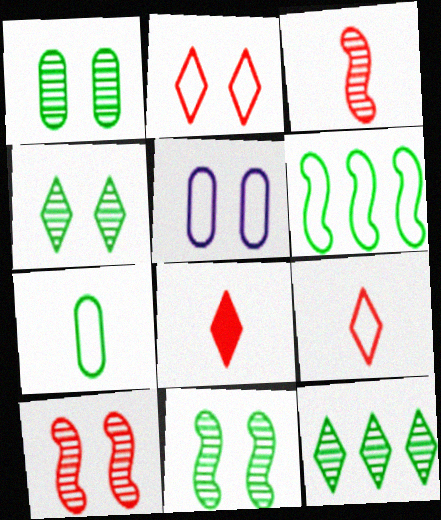[[1, 4, 11], 
[5, 6, 9]]